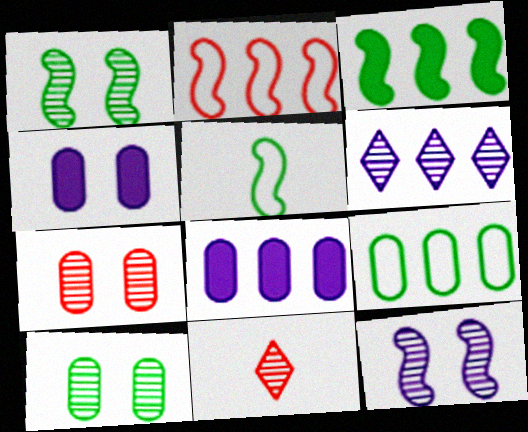[[1, 3, 5]]